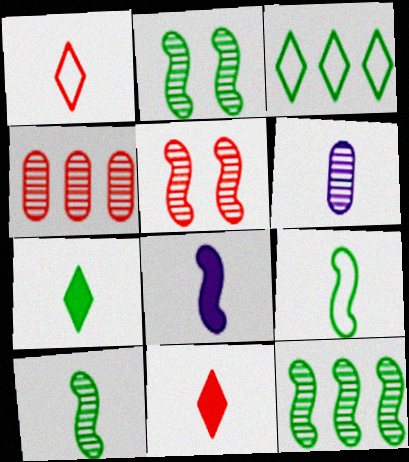[[2, 10, 12], 
[6, 9, 11]]